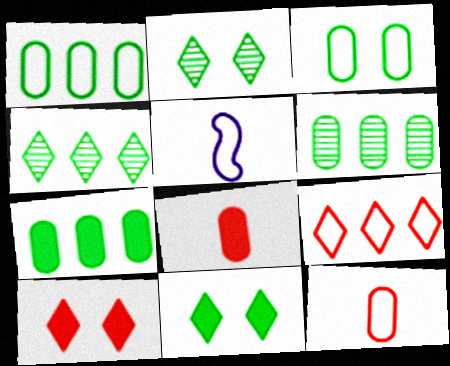[[1, 6, 7], 
[3, 5, 9], 
[5, 6, 10]]